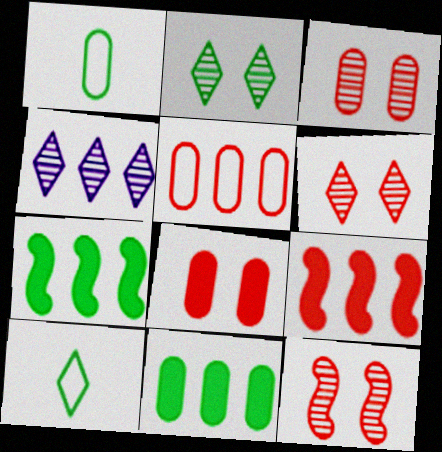[[1, 2, 7], 
[3, 6, 12], 
[4, 5, 7]]